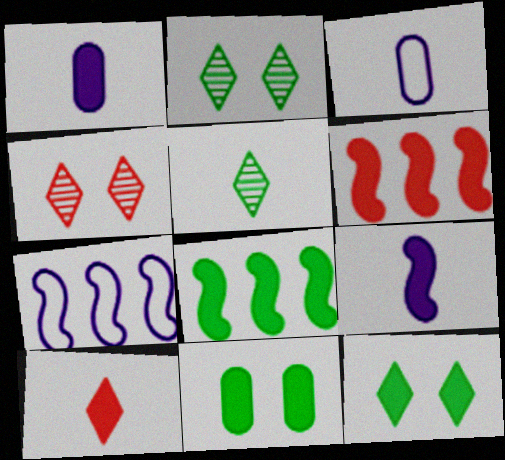[[1, 6, 12], 
[2, 3, 6], 
[3, 4, 8]]